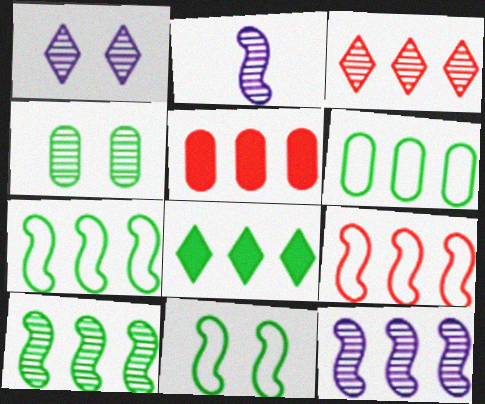[[2, 3, 4], 
[3, 5, 9], 
[6, 8, 10]]